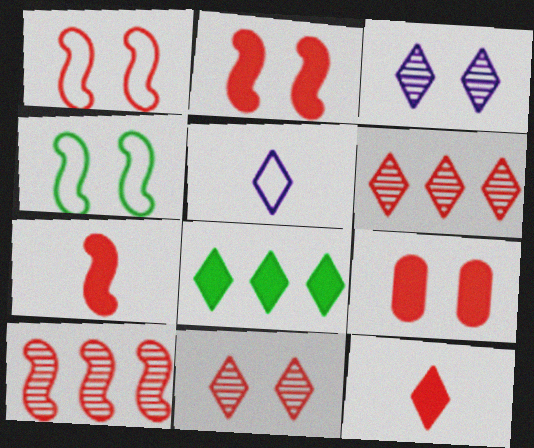[[1, 7, 10], 
[1, 9, 11], 
[3, 4, 9], 
[5, 8, 11]]